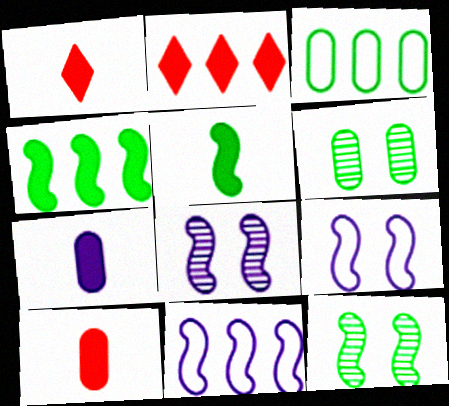[[1, 3, 8], 
[1, 5, 7], 
[1, 6, 11]]